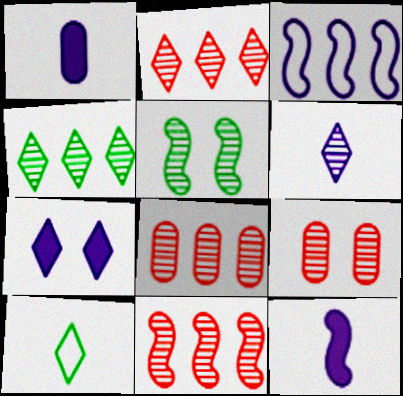[[2, 7, 10], 
[2, 8, 11], 
[5, 6, 8]]